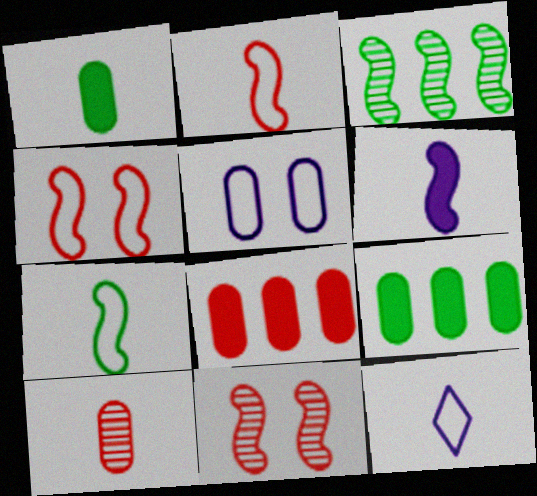[[3, 4, 6], 
[5, 9, 10], 
[9, 11, 12]]